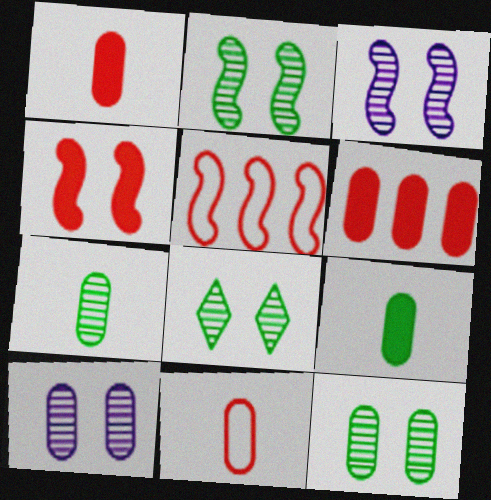[[2, 8, 12]]